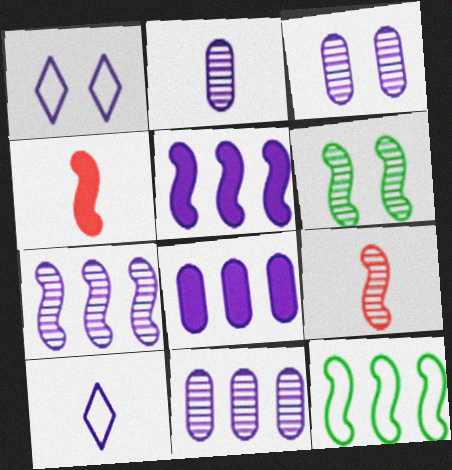[[1, 2, 5], 
[2, 3, 11], 
[3, 5, 10], 
[6, 7, 9]]